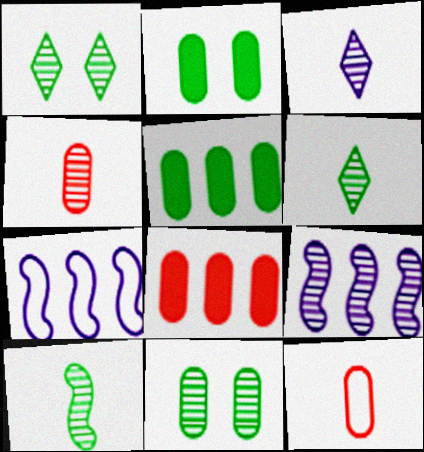[[1, 4, 9], 
[3, 4, 10]]